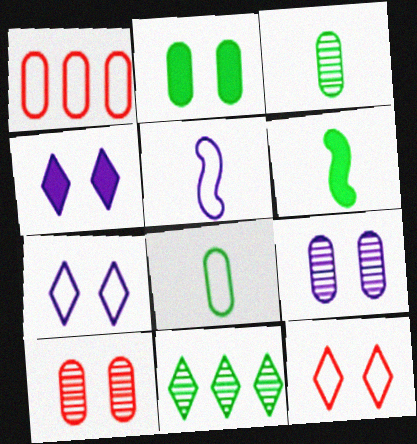[]